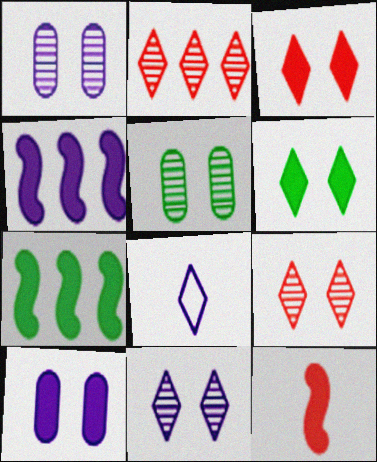[[1, 4, 8], 
[2, 6, 8]]